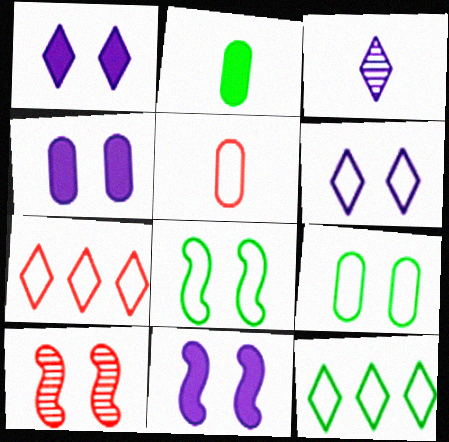[[1, 4, 11], 
[1, 9, 10], 
[8, 10, 11]]